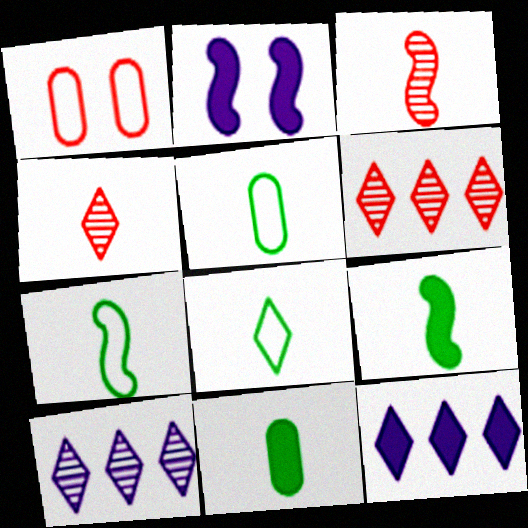[[1, 9, 10], 
[2, 5, 6], 
[5, 7, 8]]